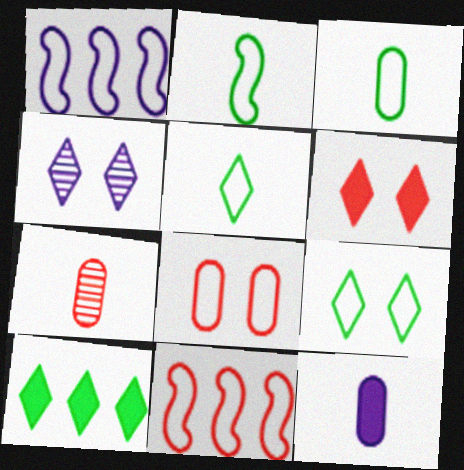[[1, 4, 12], 
[1, 5, 8], 
[2, 3, 5], 
[3, 7, 12], 
[4, 6, 9], 
[6, 7, 11]]